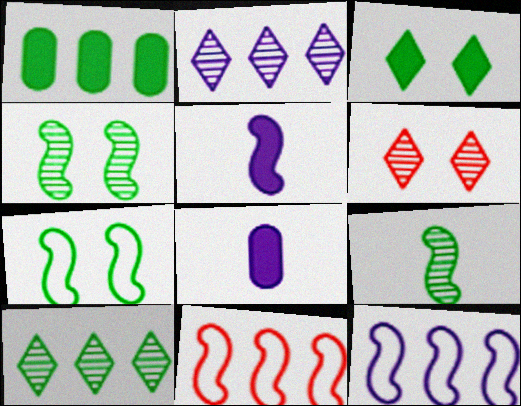[[1, 2, 11], 
[4, 5, 11]]